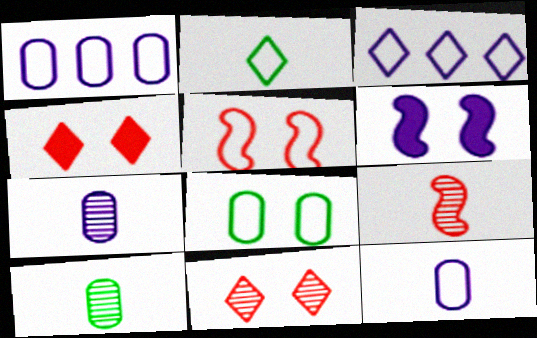[[1, 2, 5], 
[3, 6, 7], 
[6, 8, 11]]